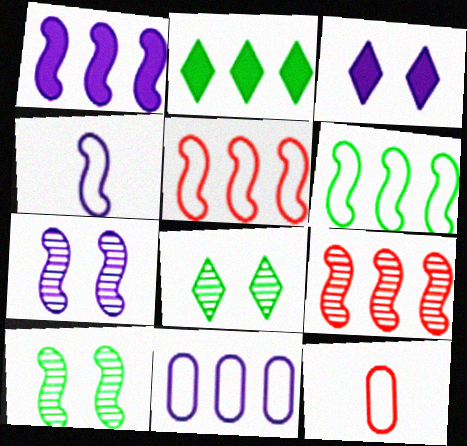[[1, 4, 7], 
[1, 6, 9], 
[1, 8, 12], 
[2, 7, 12], 
[2, 9, 11]]